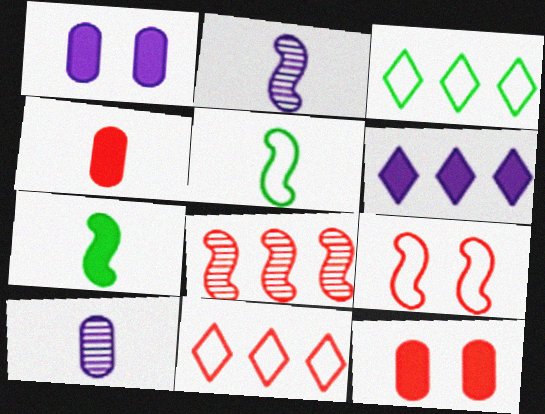[[2, 3, 12], 
[6, 7, 12]]